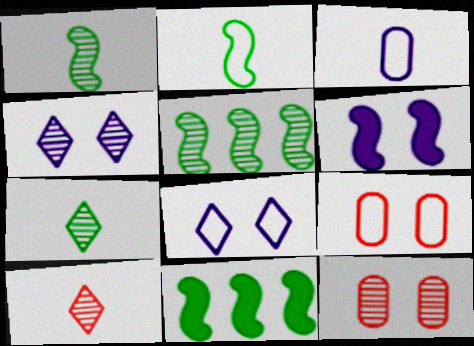[]